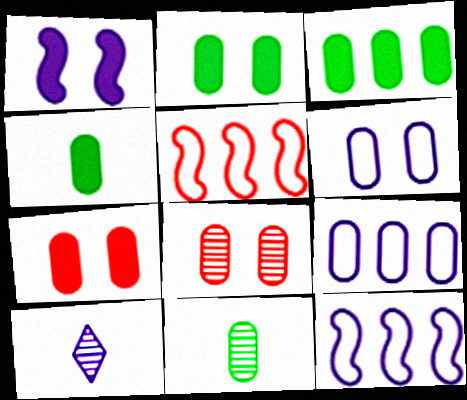[[1, 9, 10], 
[2, 3, 4], 
[2, 5, 10], 
[2, 6, 8], 
[4, 8, 9], 
[7, 9, 11]]